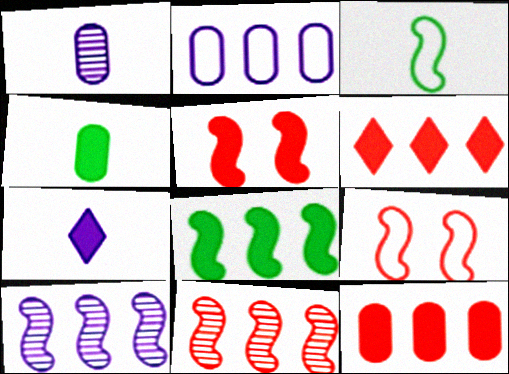[[3, 5, 10]]